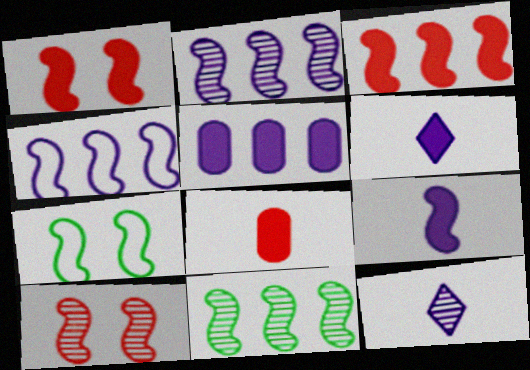[[3, 4, 11]]